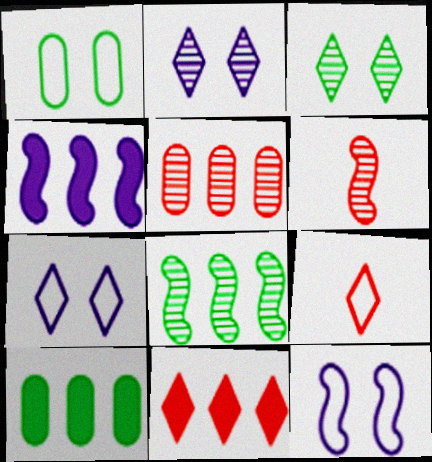[[4, 10, 11], 
[6, 7, 10]]